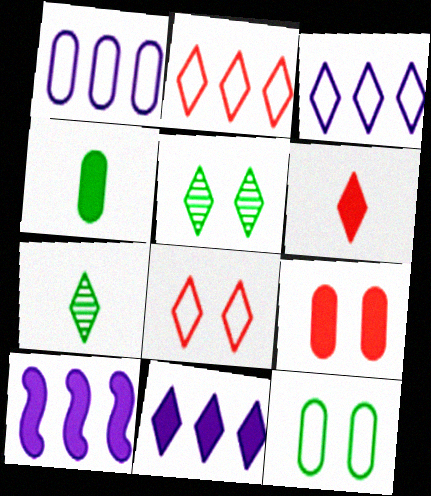[[3, 5, 6], 
[7, 8, 11]]